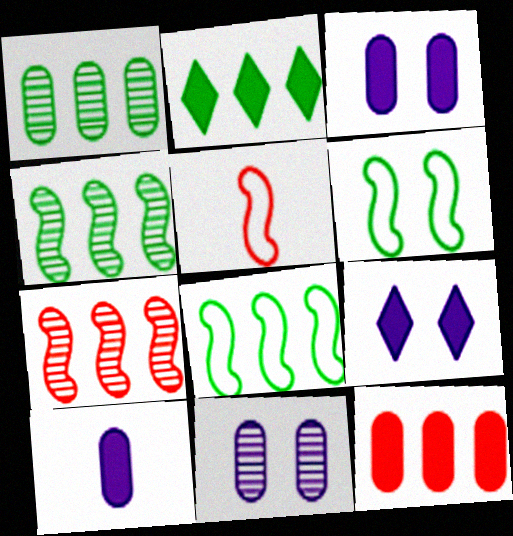[[1, 2, 8], 
[1, 5, 9], 
[2, 5, 11]]